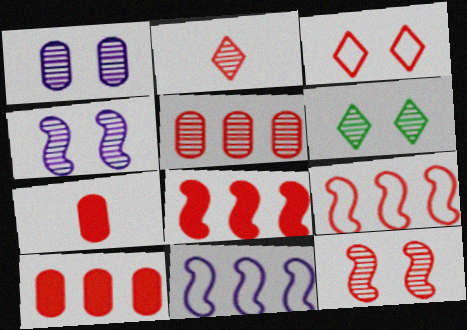[[1, 6, 12], 
[2, 5, 12], 
[6, 7, 11]]